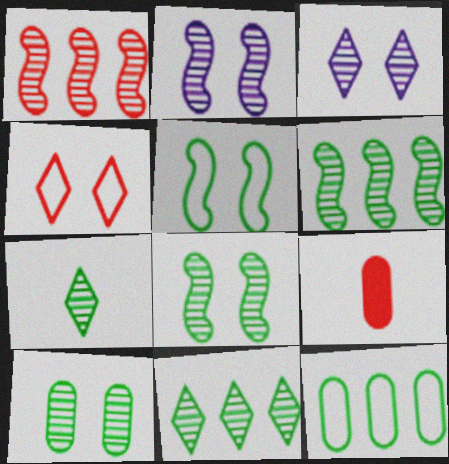[[1, 4, 9], 
[6, 7, 10]]